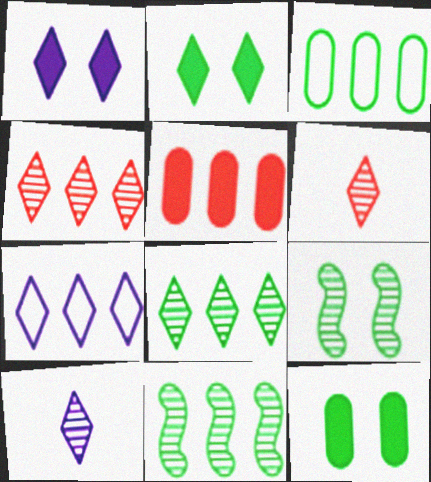[[1, 7, 10], 
[2, 6, 7], 
[5, 7, 11]]